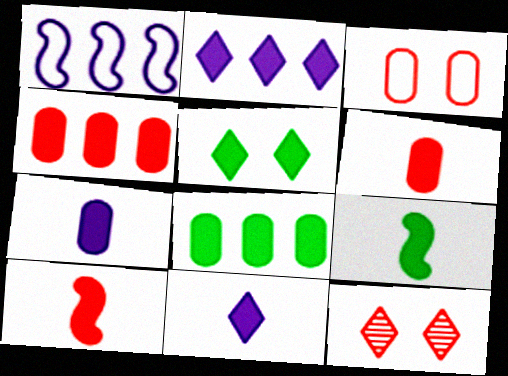[[5, 8, 9], 
[6, 9, 11]]